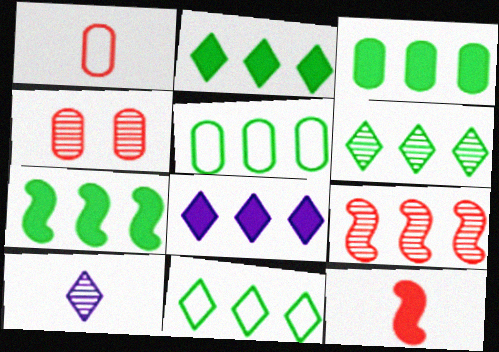[[2, 3, 7], 
[2, 6, 11], 
[5, 6, 7], 
[5, 8, 9]]